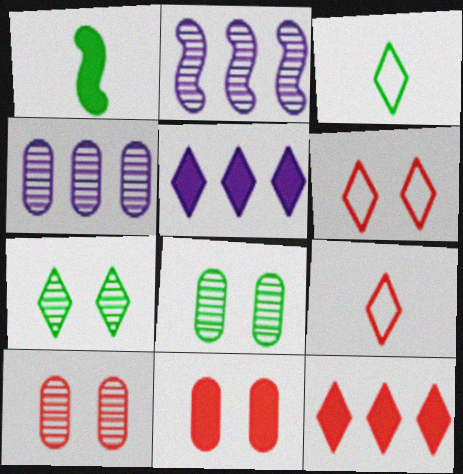[[1, 4, 6], 
[1, 5, 11], 
[2, 3, 11], 
[5, 7, 9]]